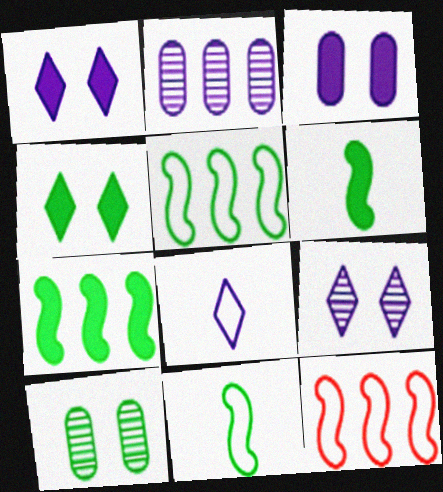[]